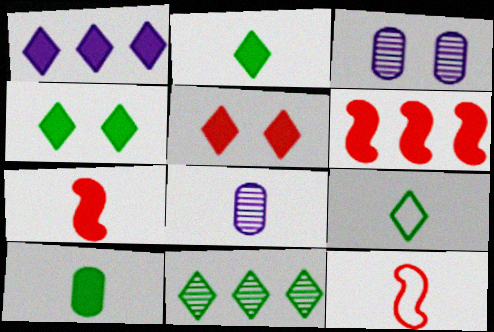[[1, 2, 5], 
[2, 8, 12], 
[3, 6, 9], 
[4, 9, 11], 
[7, 8, 9]]